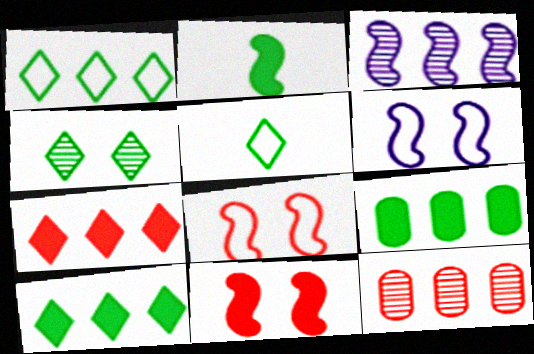[[2, 3, 8], 
[4, 5, 10]]